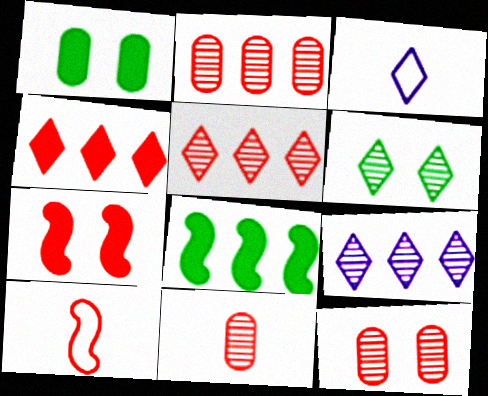[[1, 9, 10], 
[2, 11, 12], 
[3, 4, 6], 
[3, 8, 12], 
[4, 10, 12]]